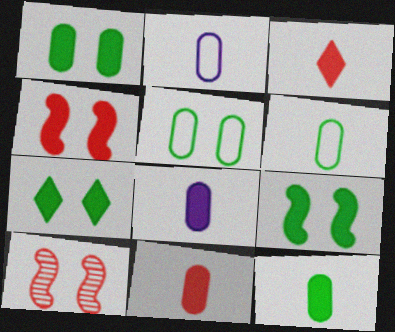[[1, 7, 9], 
[8, 11, 12]]